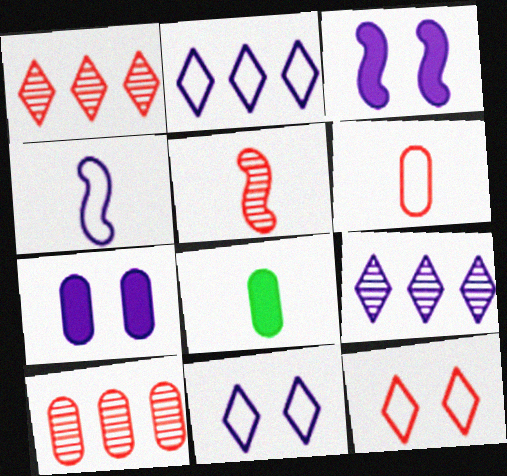[[4, 7, 9]]